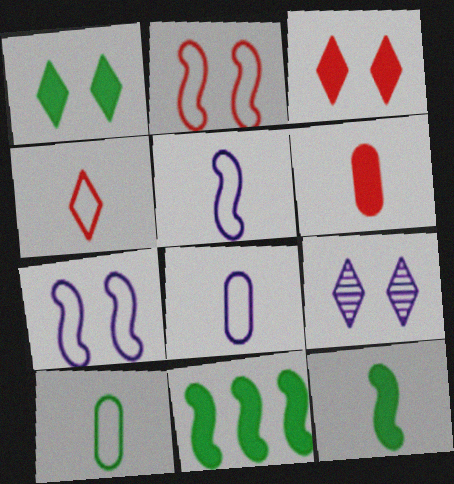[[4, 5, 10]]